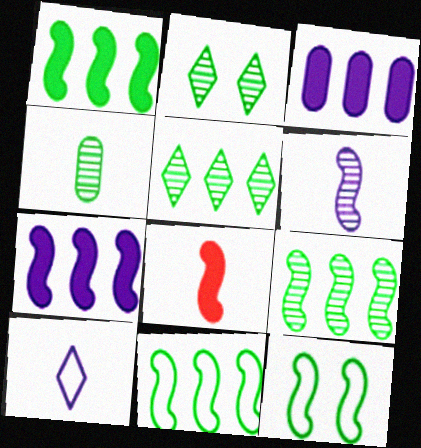[[1, 9, 11], 
[2, 4, 9], 
[4, 8, 10]]